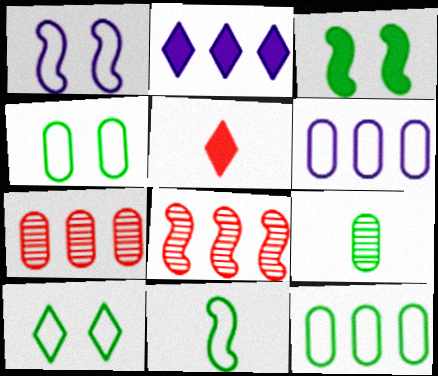[[2, 8, 12], 
[10, 11, 12]]